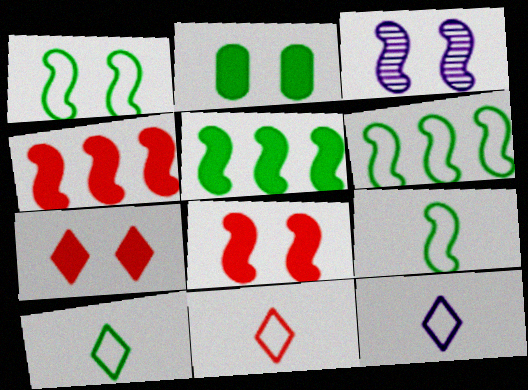[[1, 3, 8], 
[1, 6, 9], 
[3, 4, 9], 
[10, 11, 12]]